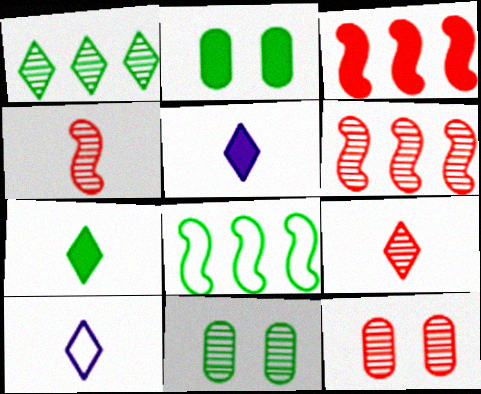[[2, 3, 5], 
[2, 6, 10], 
[3, 10, 11], 
[5, 8, 12], 
[6, 9, 12], 
[7, 8, 11], 
[7, 9, 10]]